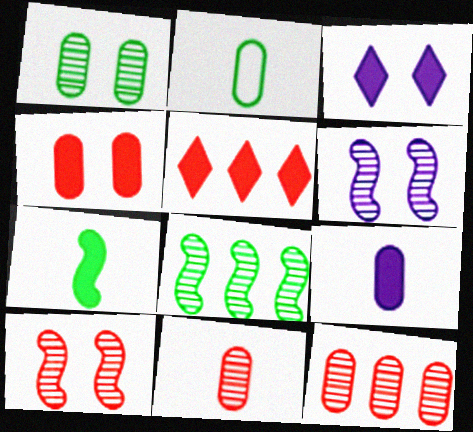[[2, 5, 6], 
[2, 9, 11]]